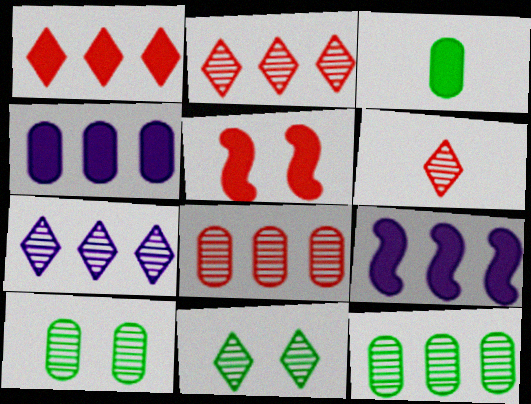[[6, 7, 11]]